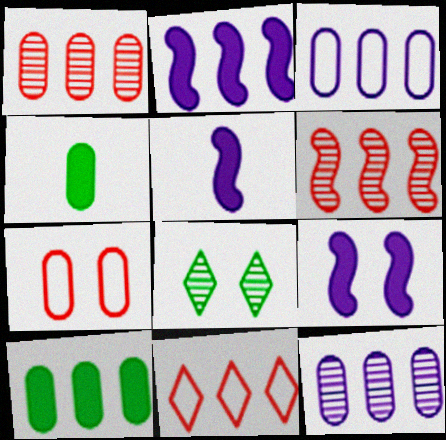[[1, 3, 10], 
[2, 5, 9], 
[4, 7, 12], 
[7, 8, 9]]